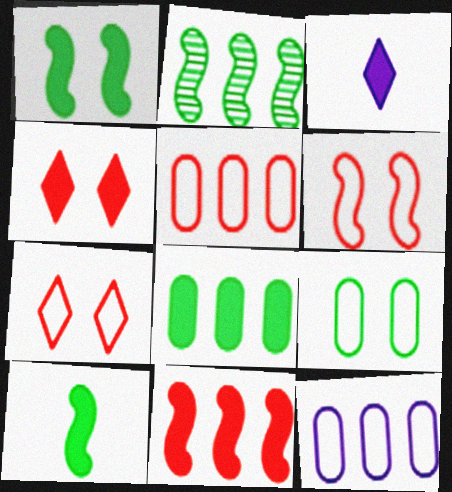[]